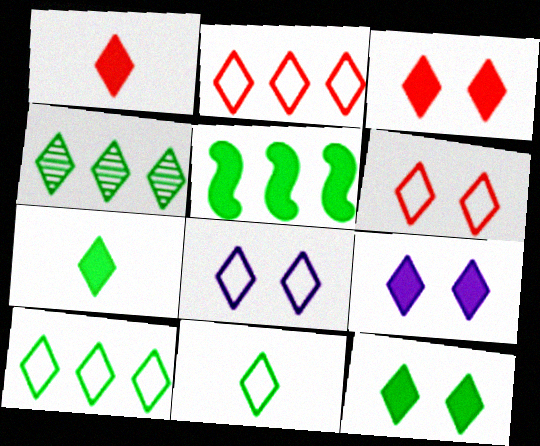[[1, 4, 8], 
[2, 8, 11], 
[3, 9, 12], 
[4, 11, 12]]